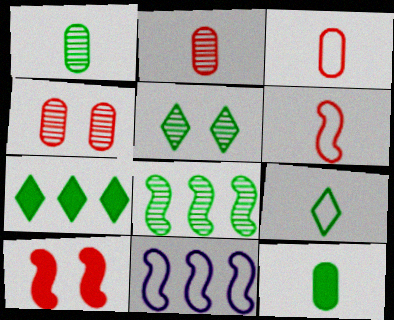[[1, 5, 8], 
[5, 7, 9]]